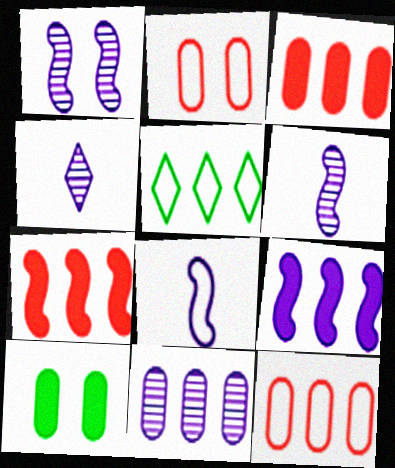[[1, 4, 11], 
[1, 8, 9], 
[2, 5, 8], 
[5, 7, 11]]